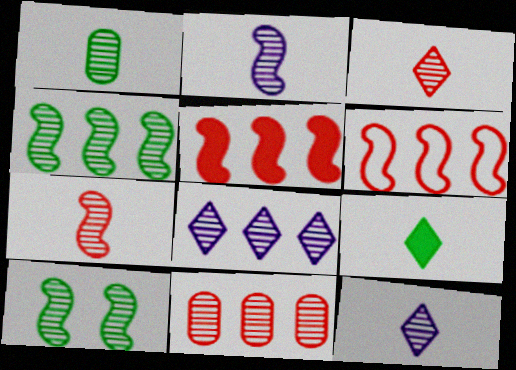[[1, 2, 3], 
[1, 7, 12], 
[4, 8, 11], 
[10, 11, 12]]